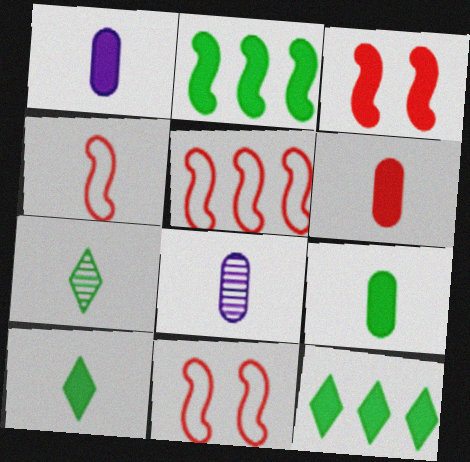[[1, 3, 12], 
[1, 4, 7], 
[1, 6, 9], 
[4, 5, 11], 
[4, 8, 10], 
[8, 11, 12]]